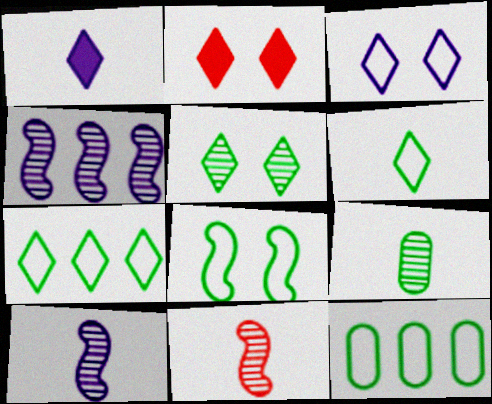[[2, 3, 5], 
[2, 10, 12], 
[6, 8, 12]]